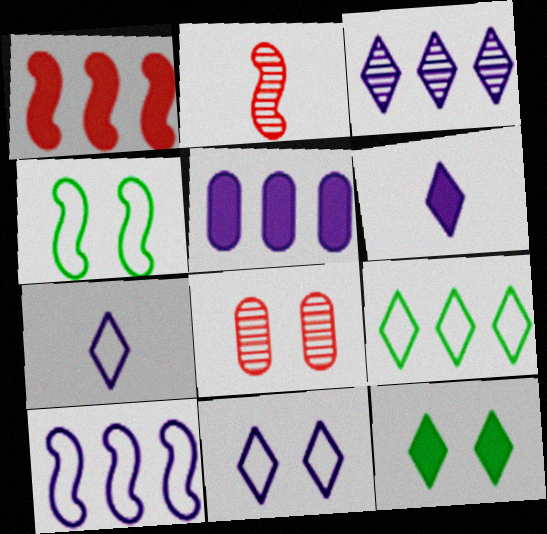[[3, 5, 10], 
[3, 6, 11]]